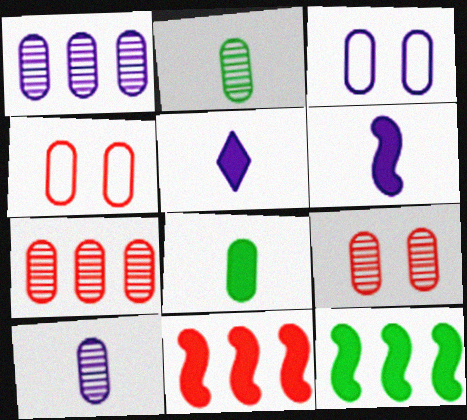[[1, 2, 9], 
[1, 4, 8], 
[3, 7, 8]]